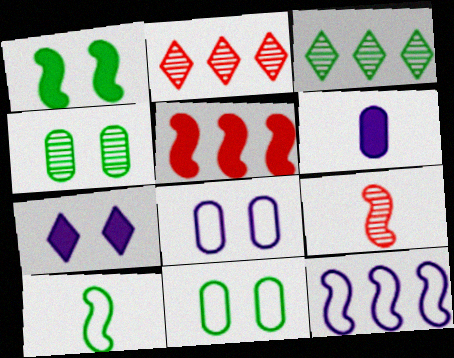[[1, 9, 12]]